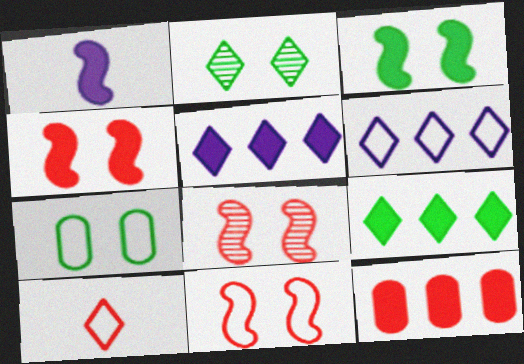[[2, 3, 7], 
[2, 5, 10], 
[4, 8, 11], 
[8, 10, 12]]